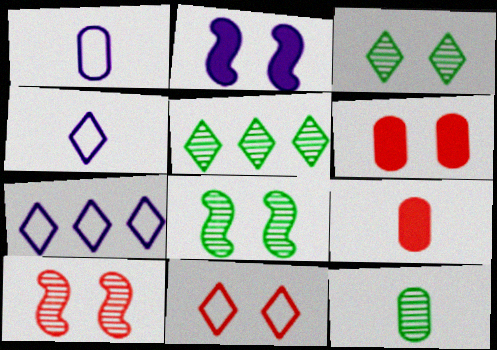[[1, 9, 12], 
[5, 8, 12], 
[6, 10, 11], 
[7, 8, 9]]